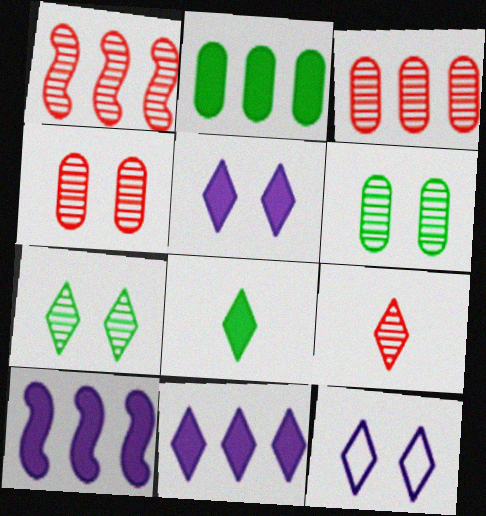[[1, 4, 9]]